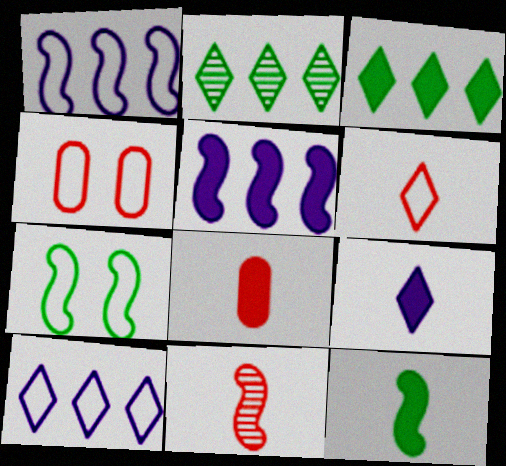[[5, 7, 11], 
[6, 8, 11], 
[8, 9, 12]]